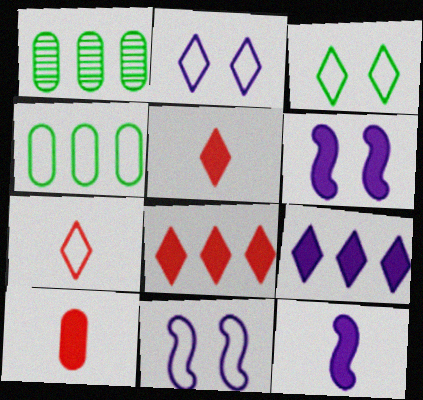[[1, 5, 11], 
[1, 6, 7], 
[4, 7, 11]]